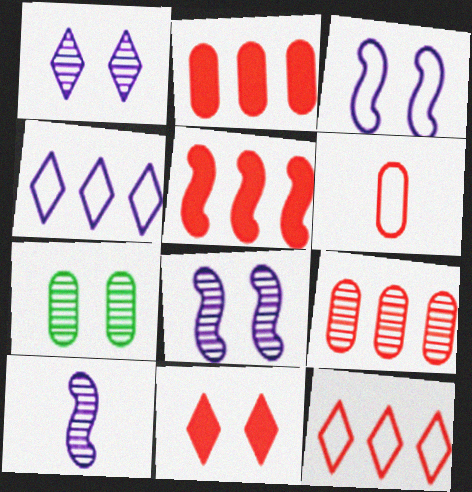[[3, 7, 11], 
[5, 9, 12]]